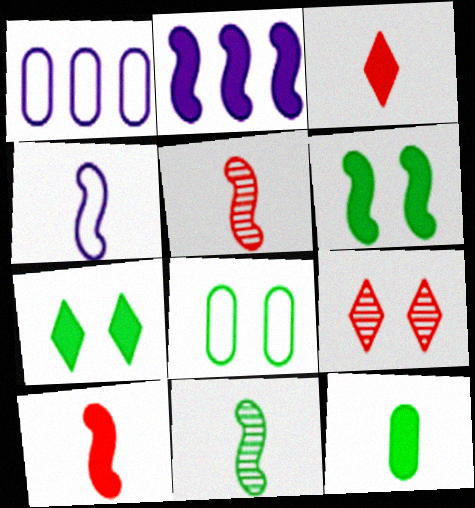[[1, 5, 7], 
[2, 6, 10], 
[4, 10, 11]]